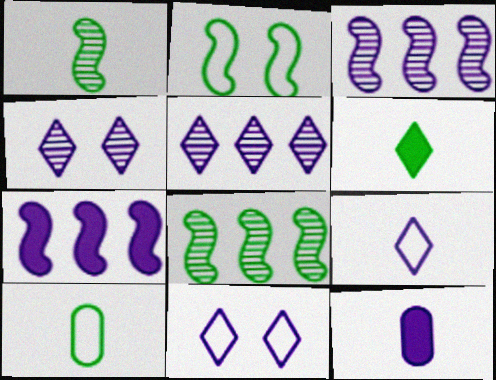[[1, 6, 10], 
[3, 11, 12]]